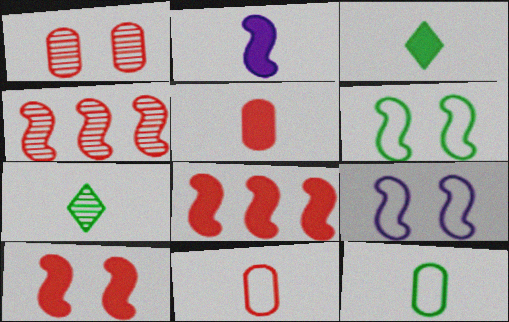[[2, 3, 5], 
[2, 4, 6], 
[2, 7, 11]]